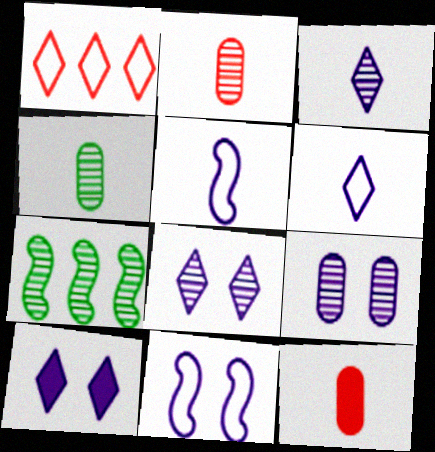[[2, 7, 8], 
[9, 10, 11]]